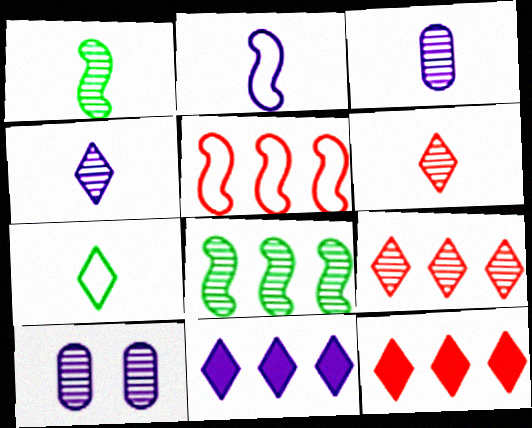[[1, 3, 6], 
[1, 9, 10], 
[2, 10, 11], 
[6, 8, 10]]